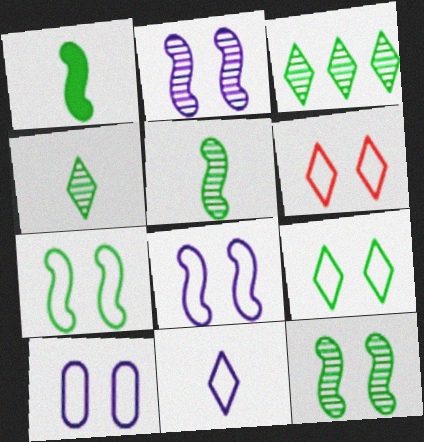[[6, 7, 10]]